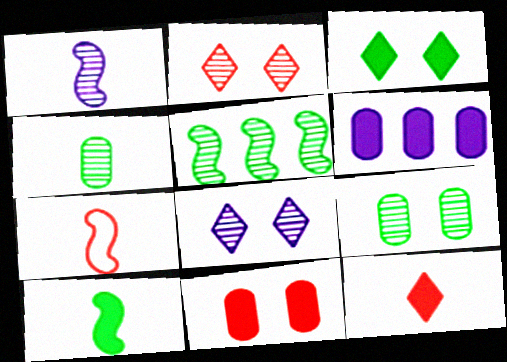[[1, 7, 10]]